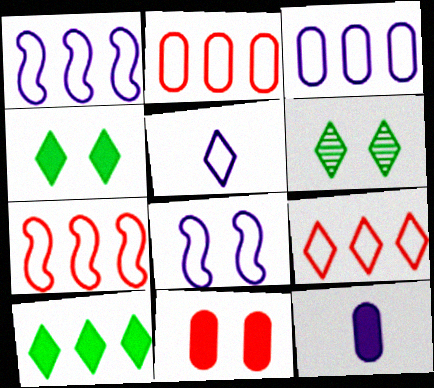[[2, 7, 9], 
[3, 5, 8], 
[6, 7, 12], 
[6, 8, 11]]